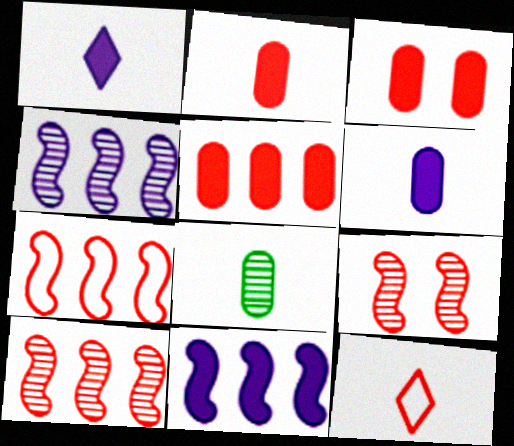[[2, 3, 5], 
[3, 10, 12], 
[5, 9, 12]]